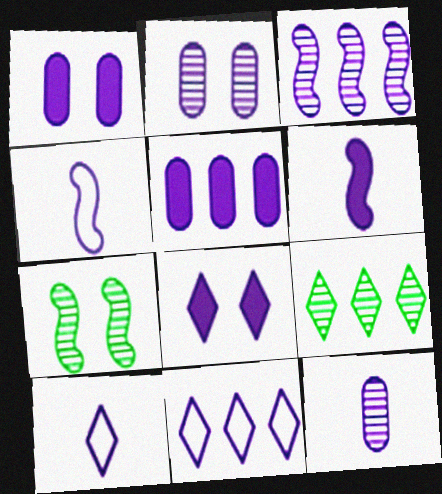[[1, 3, 10], 
[2, 6, 11], 
[3, 5, 11], 
[5, 6, 8], 
[6, 10, 12]]